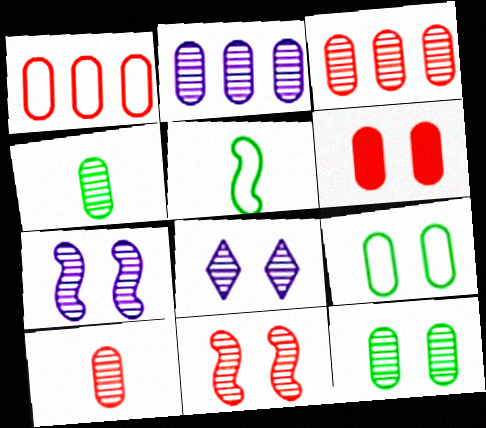[[1, 6, 10], 
[2, 10, 12], 
[8, 11, 12]]